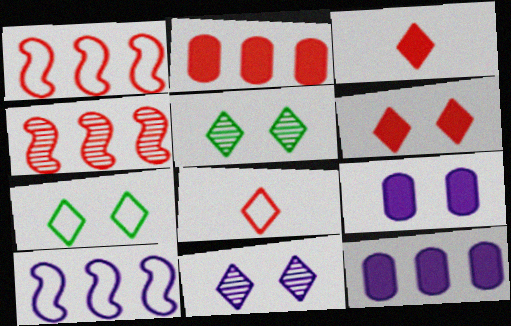[[6, 7, 11]]